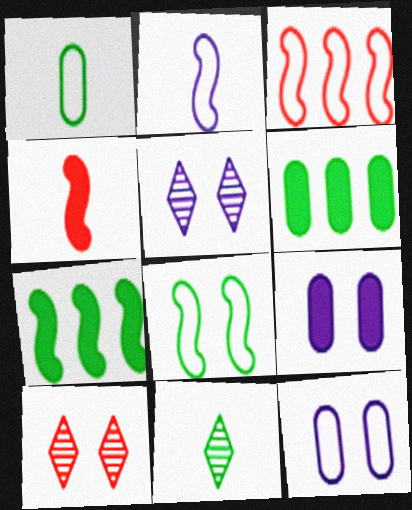[[2, 3, 8], 
[2, 6, 10], 
[3, 9, 11], 
[6, 8, 11], 
[8, 9, 10]]